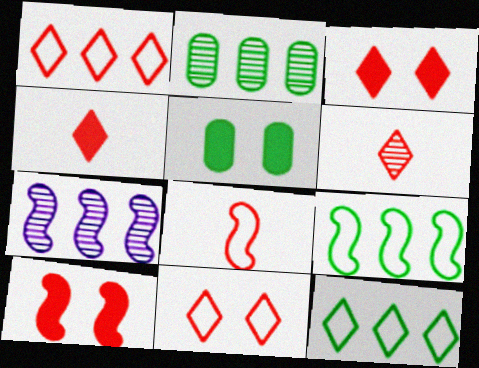[[1, 3, 6]]